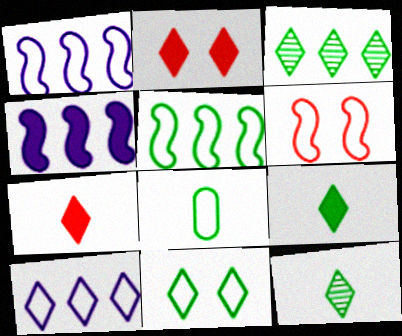[[2, 10, 12], 
[3, 9, 11], 
[5, 8, 11], 
[6, 8, 10]]